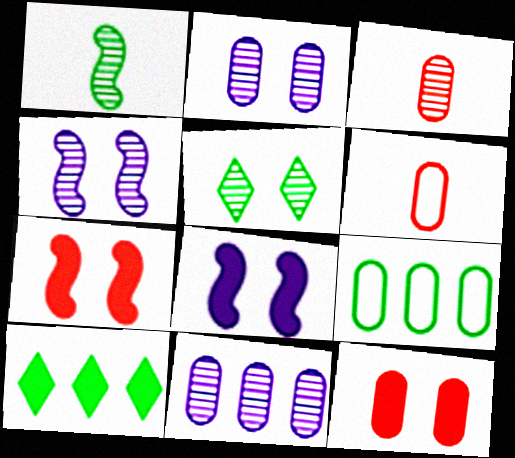[[4, 6, 10]]